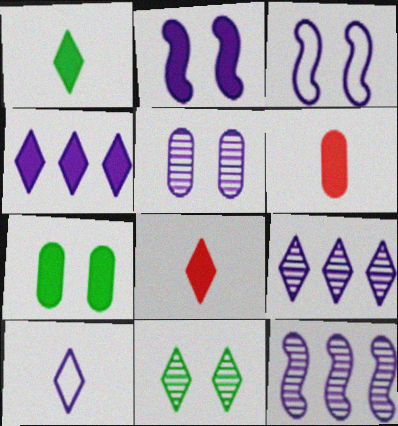[]